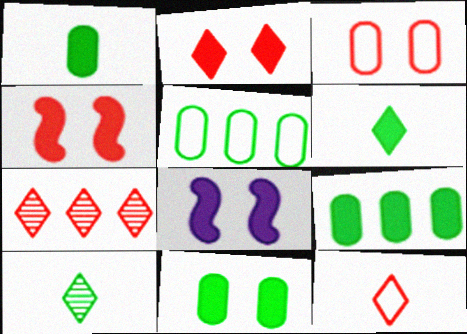[[1, 9, 11], 
[2, 7, 12], 
[2, 8, 11]]